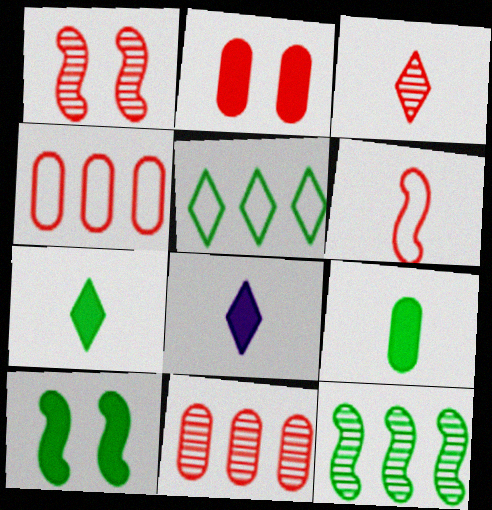[[1, 3, 11]]